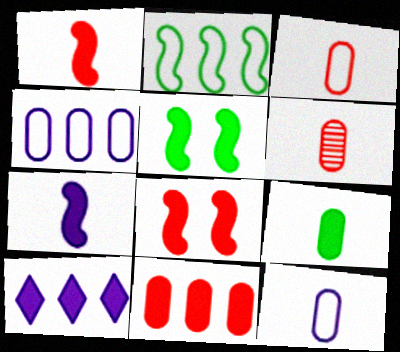[[6, 9, 12], 
[8, 9, 10]]